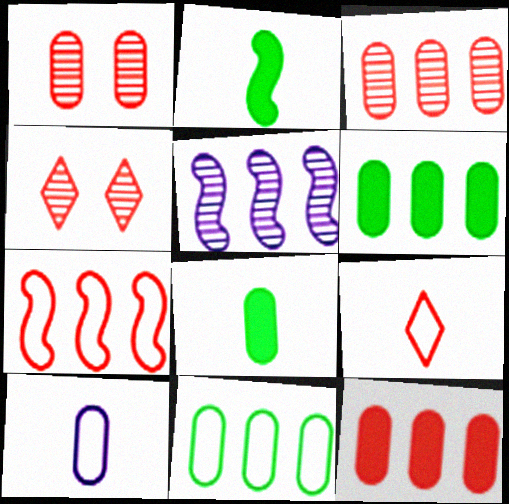[[1, 6, 10]]